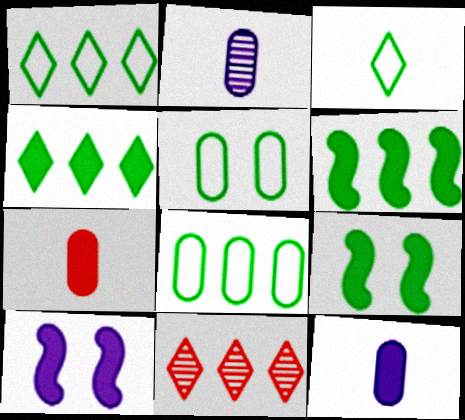[[4, 7, 10]]